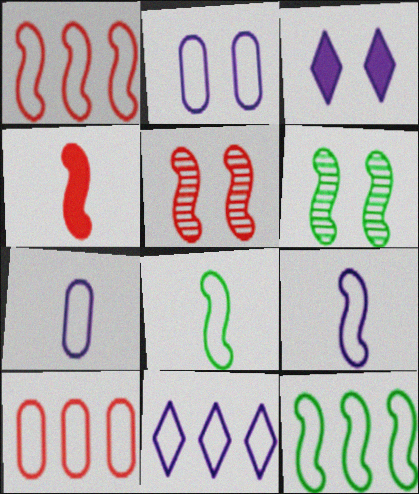[[1, 4, 5], 
[2, 9, 11], 
[10, 11, 12]]